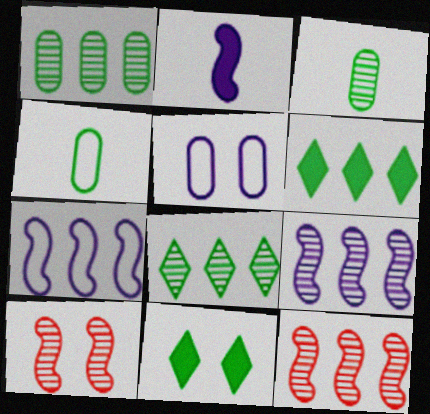[[5, 10, 11]]